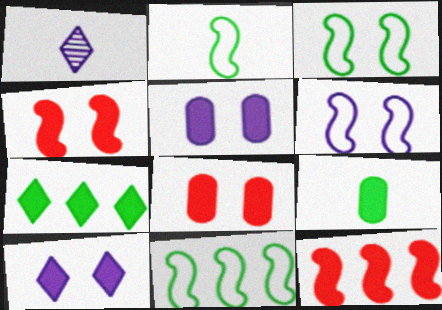[[1, 8, 11], 
[2, 3, 11], 
[9, 10, 12]]